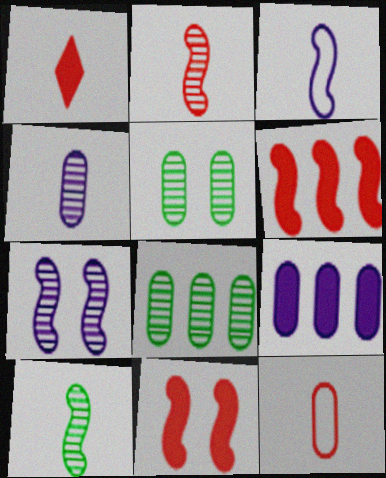[[1, 2, 12], 
[5, 9, 12]]